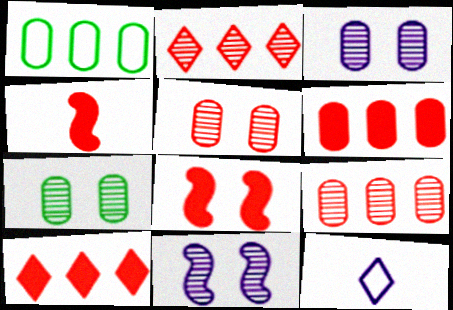[[3, 5, 7]]